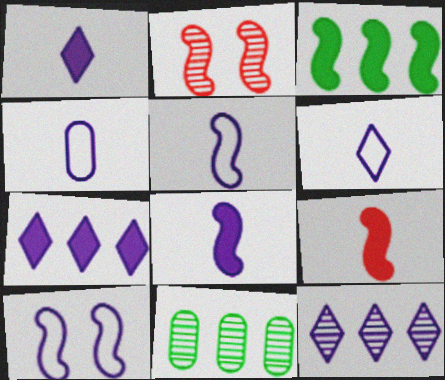[[2, 3, 5], 
[4, 5, 6]]